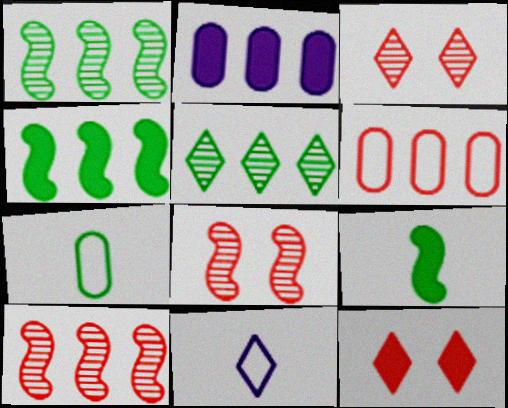[[2, 9, 12], 
[5, 11, 12]]